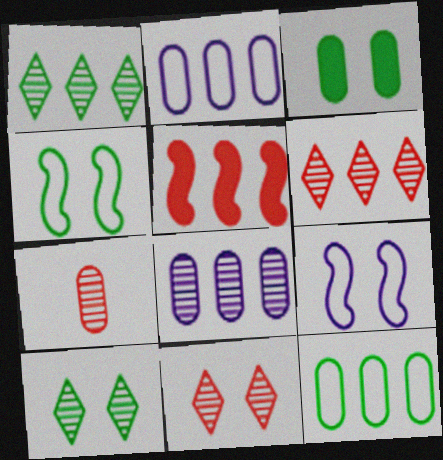[[1, 2, 5], 
[2, 3, 7], 
[3, 4, 10], 
[3, 9, 11]]